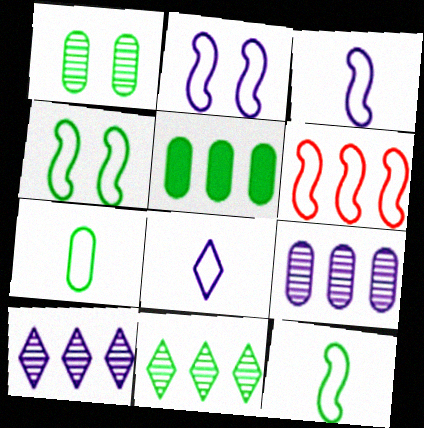[[1, 5, 7], 
[2, 6, 12], 
[3, 4, 6], 
[5, 6, 10]]